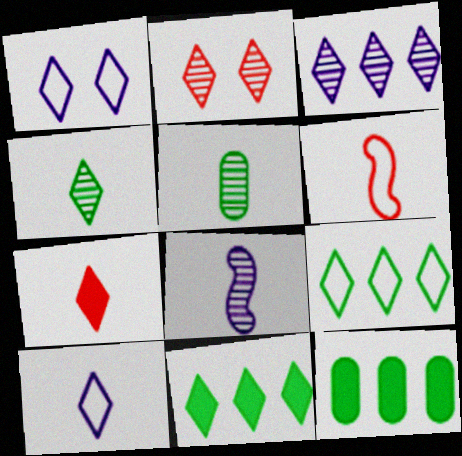[[2, 3, 4], 
[2, 10, 11], 
[4, 7, 10]]